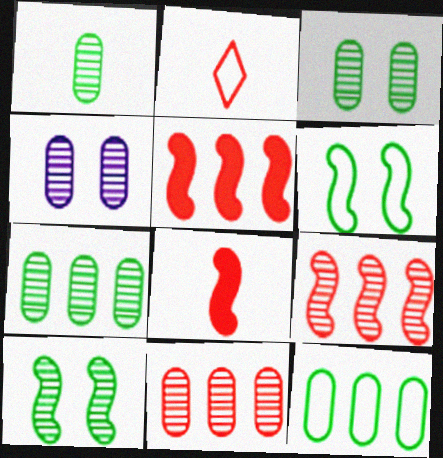[[1, 3, 7], 
[1, 4, 11]]